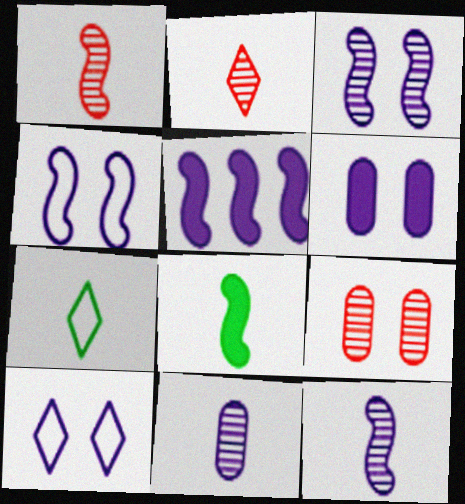[[3, 6, 10], 
[4, 5, 12], 
[5, 7, 9], 
[5, 10, 11]]